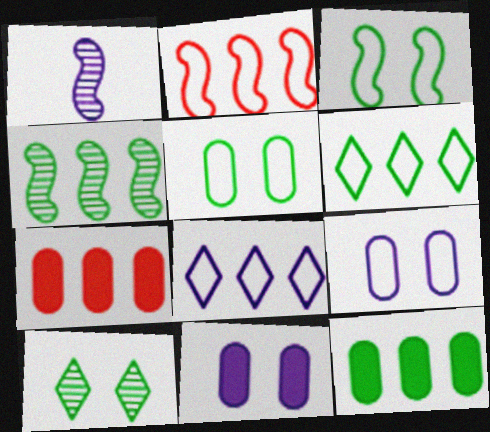[[1, 8, 11], 
[4, 6, 12], 
[4, 7, 8]]